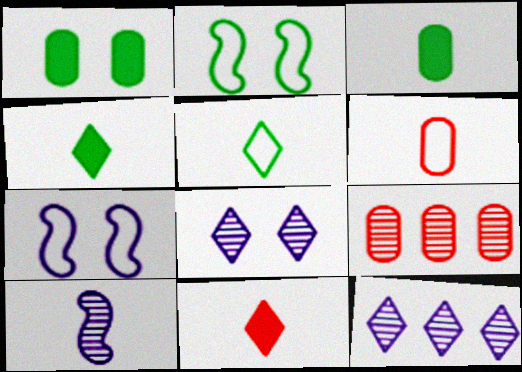[[4, 6, 10], 
[4, 7, 9]]